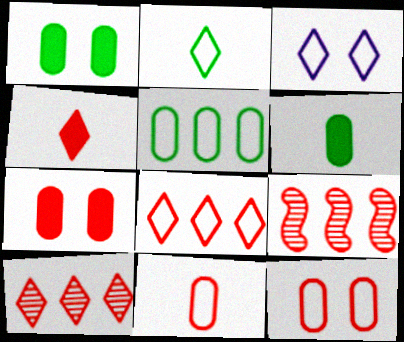[[2, 3, 8], 
[3, 6, 9], 
[4, 9, 12]]